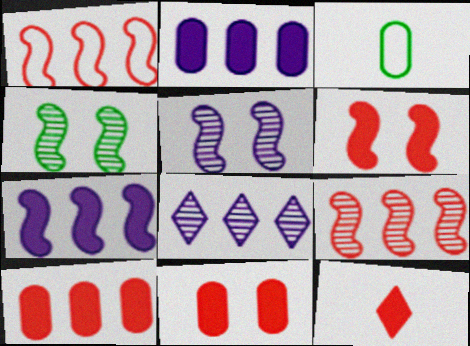[[3, 6, 8], 
[6, 10, 12]]